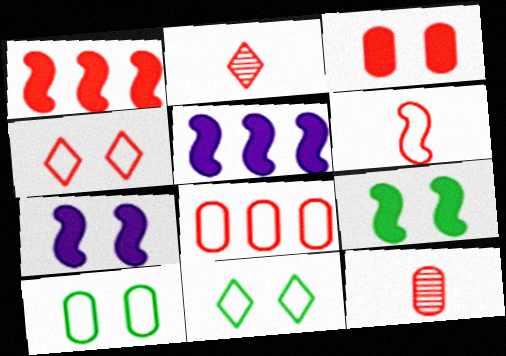[[1, 4, 12], 
[2, 5, 10], 
[3, 8, 12], 
[4, 6, 8], 
[5, 11, 12]]